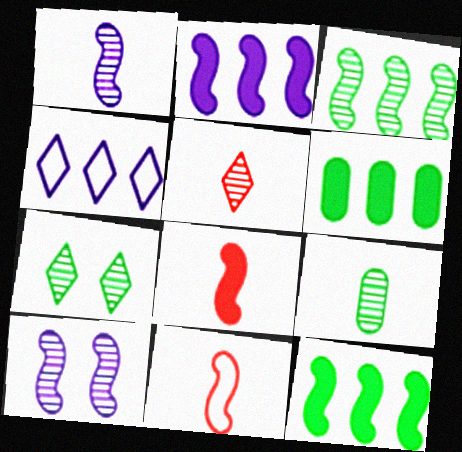[[1, 5, 9], 
[3, 7, 9], 
[10, 11, 12]]